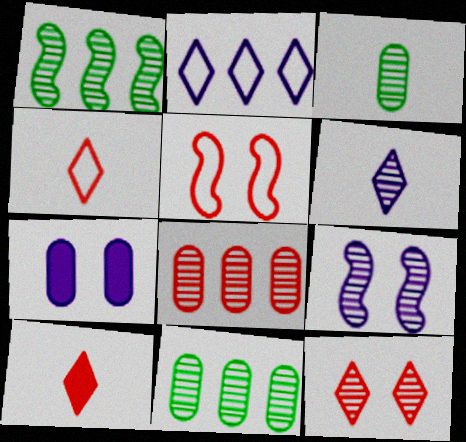[[1, 4, 7], 
[5, 8, 10]]